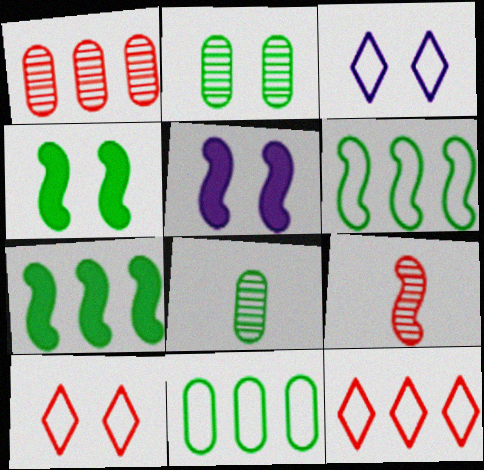[[2, 5, 10], 
[5, 6, 9], 
[5, 8, 12]]